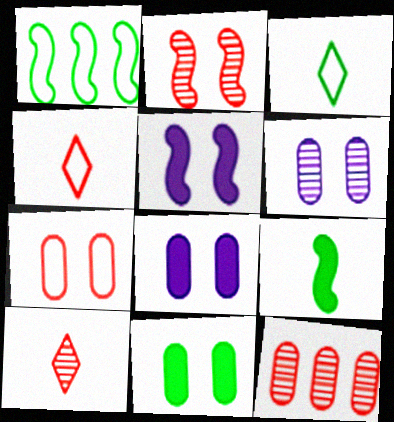[[1, 8, 10], 
[2, 10, 12], 
[3, 5, 12], 
[6, 7, 11]]